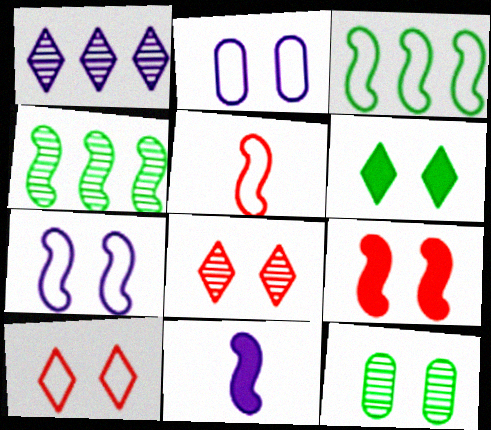[[1, 2, 11], 
[3, 5, 7]]